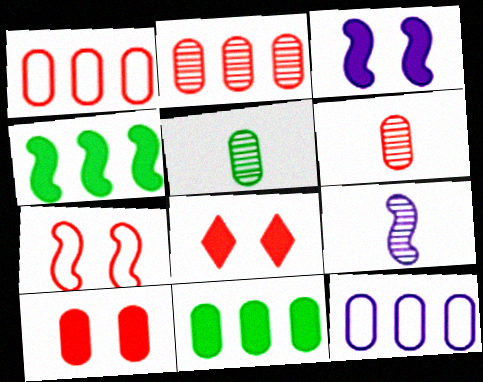[[1, 6, 10], 
[2, 11, 12], 
[4, 7, 9], 
[5, 10, 12]]